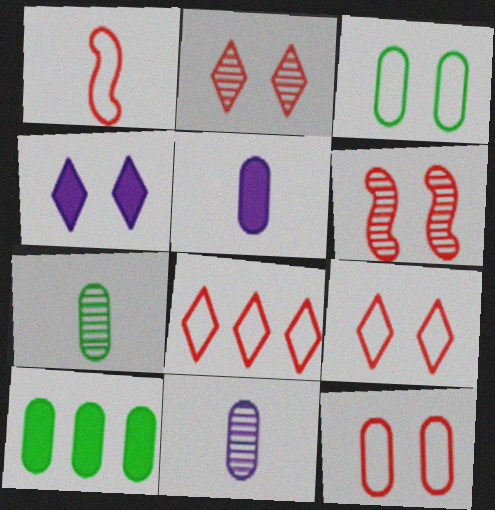[[1, 8, 12], 
[3, 4, 6], 
[3, 7, 10], 
[10, 11, 12]]